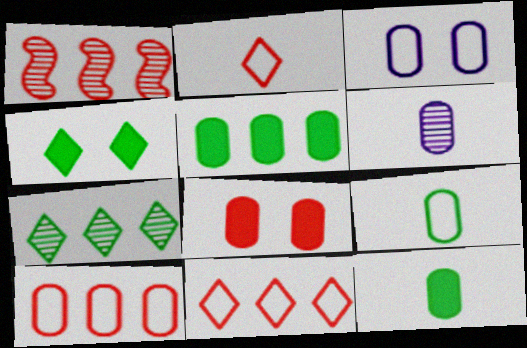[[1, 2, 8], 
[3, 9, 10]]